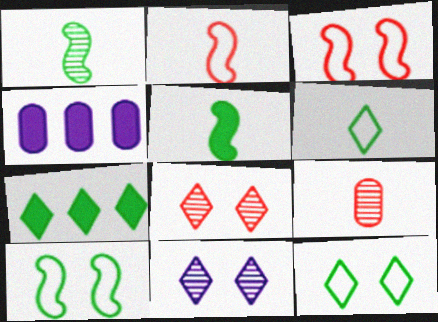[]